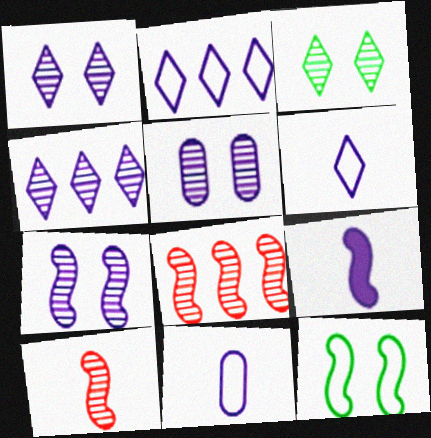[[1, 5, 7], 
[2, 5, 9], 
[8, 9, 12]]